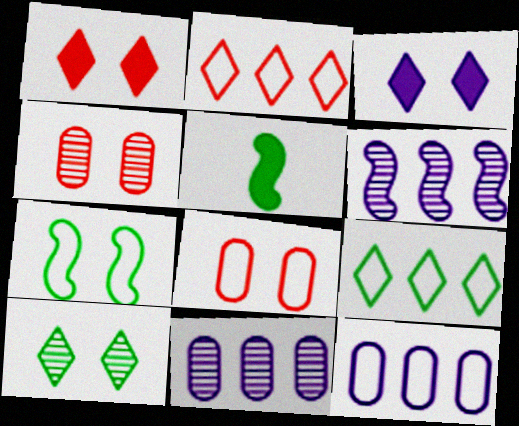[[3, 4, 7]]